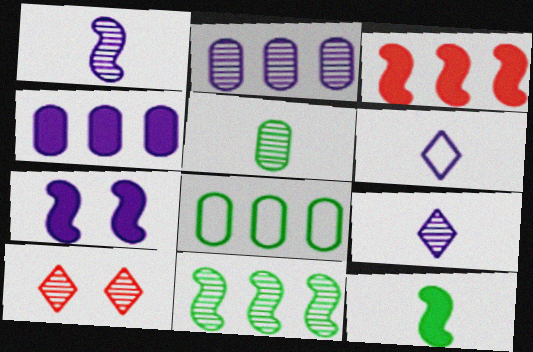[[2, 6, 7], 
[3, 7, 12]]